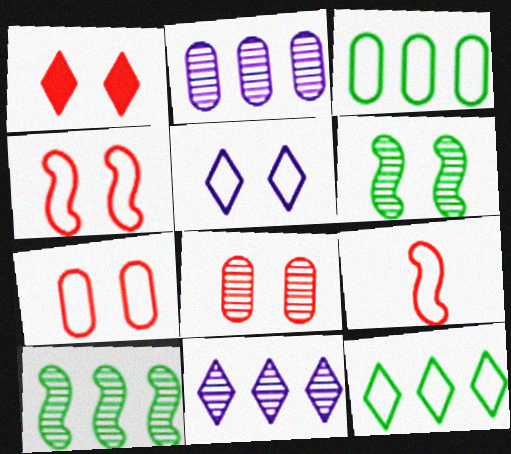[[1, 4, 8], 
[3, 5, 9]]